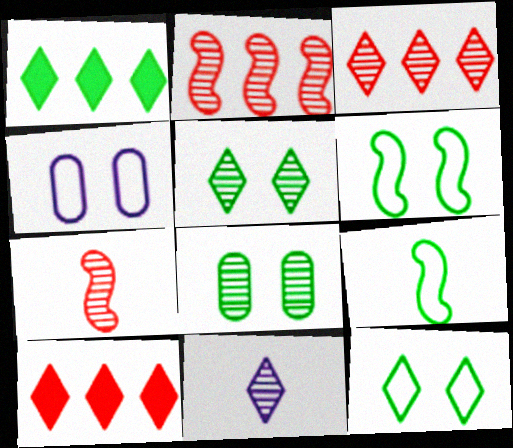[[1, 4, 7], 
[1, 8, 9], 
[2, 8, 11], 
[3, 5, 11], 
[10, 11, 12]]